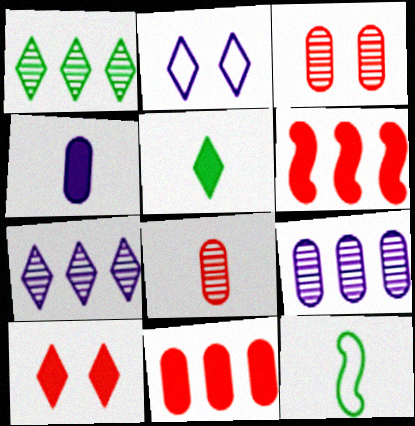[[9, 10, 12]]